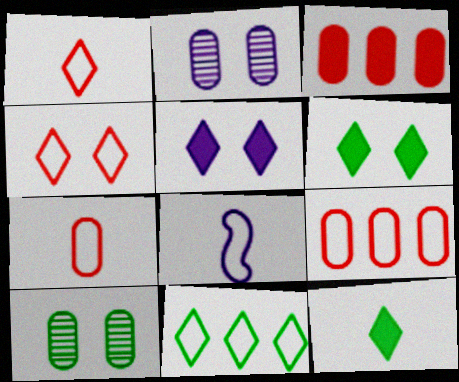[]